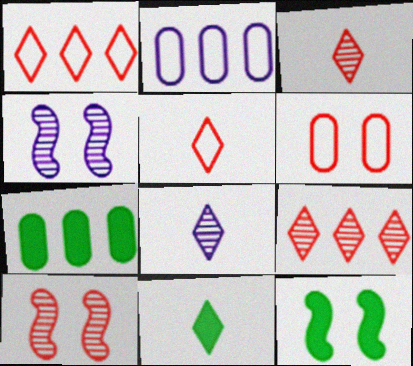[[2, 3, 12], 
[2, 10, 11], 
[4, 5, 7], 
[5, 8, 11], 
[7, 11, 12]]